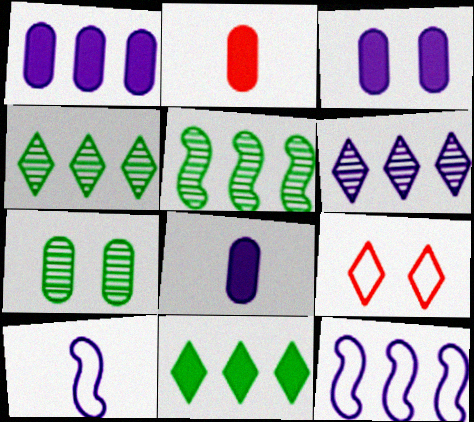[[1, 3, 8], 
[1, 6, 12], 
[3, 6, 10], 
[5, 8, 9]]